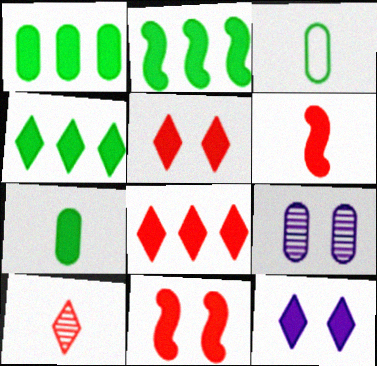[[1, 2, 4], 
[1, 6, 12]]